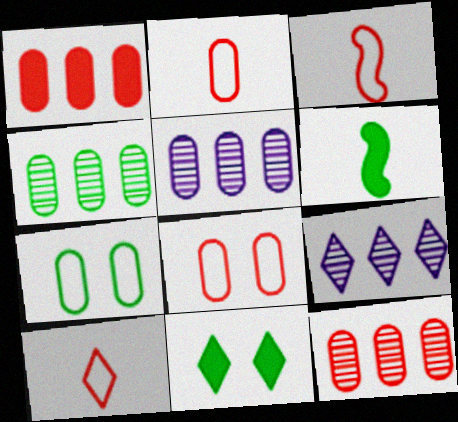[[2, 3, 10], 
[3, 5, 11], 
[4, 5, 12], 
[6, 8, 9], 
[9, 10, 11]]